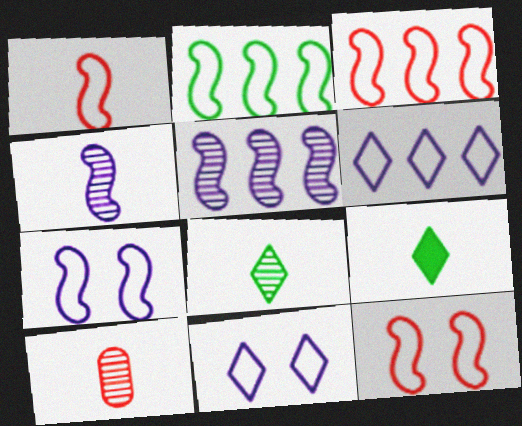[[1, 2, 7], 
[1, 3, 12], 
[4, 8, 10]]